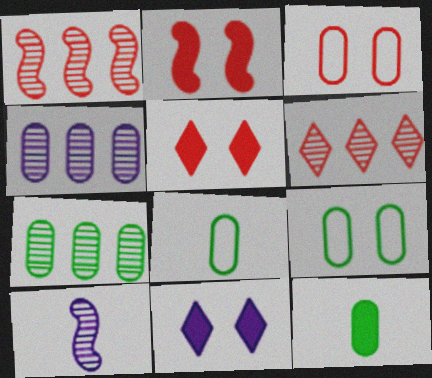[[1, 8, 11], 
[3, 4, 12], 
[7, 9, 12]]